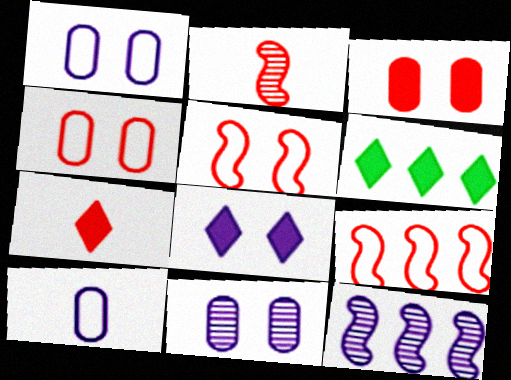[[1, 2, 6], 
[6, 7, 8], 
[8, 10, 12]]